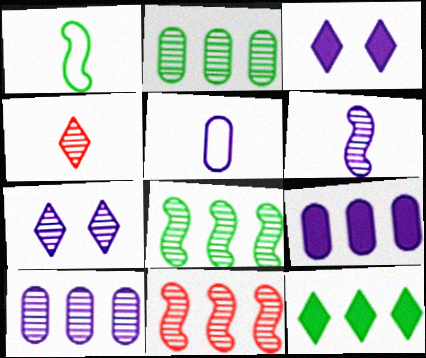[[6, 7, 10]]